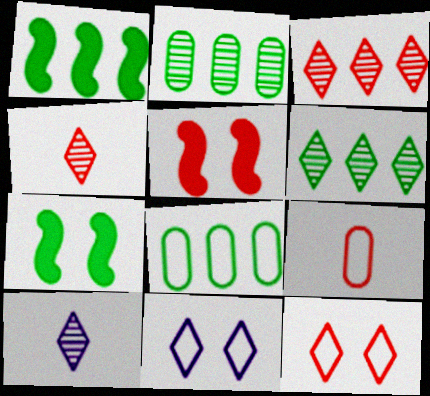[[1, 6, 8], 
[3, 5, 9], 
[5, 8, 10]]